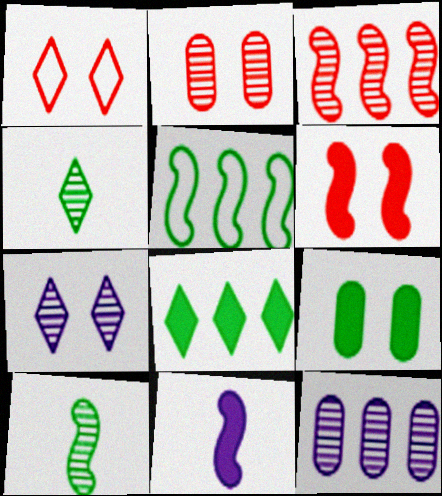[[1, 2, 6], 
[4, 5, 9]]